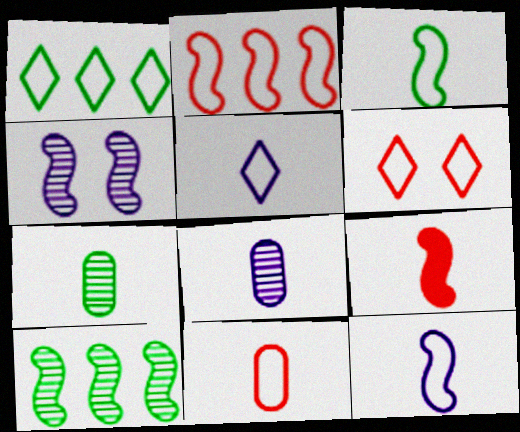[[1, 5, 6], 
[2, 6, 11], 
[3, 5, 11], 
[5, 7, 9]]